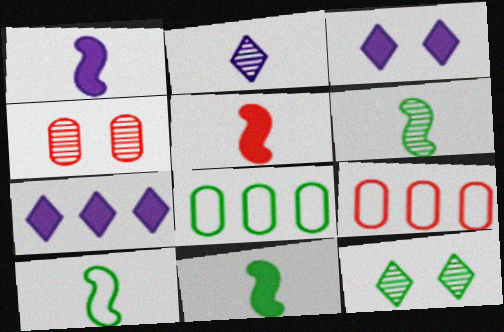[[1, 5, 11], 
[1, 9, 12], 
[3, 6, 9], 
[4, 7, 10], 
[6, 10, 11], 
[8, 11, 12]]